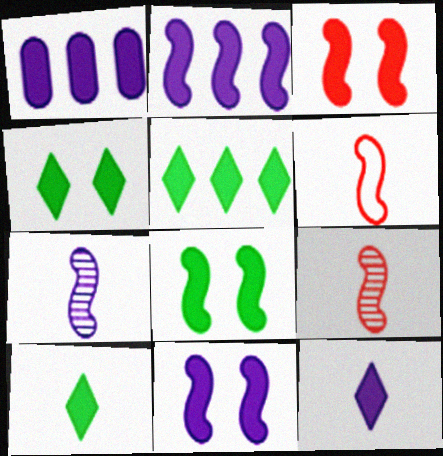[[1, 3, 10], 
[1, 11, 12], 
[3, 8, 11], 
[4, 5, 10]]